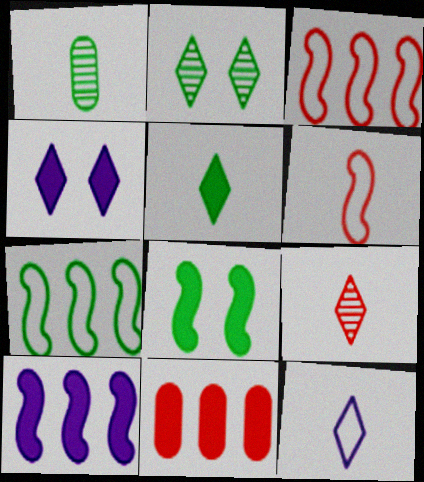[[1, 3, 4], 
[5, 9, 12]]